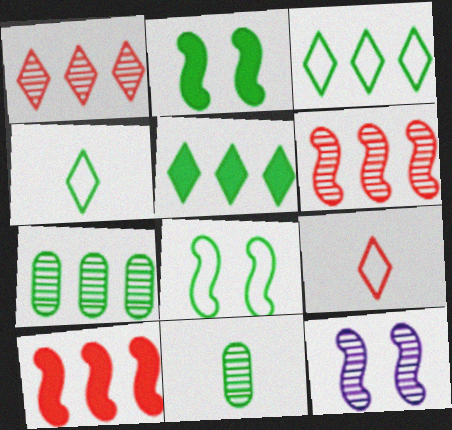[[1, 11, 12], 
[2, 3, 11], 
[2, 4, 7], 
[5, 8, 11]]